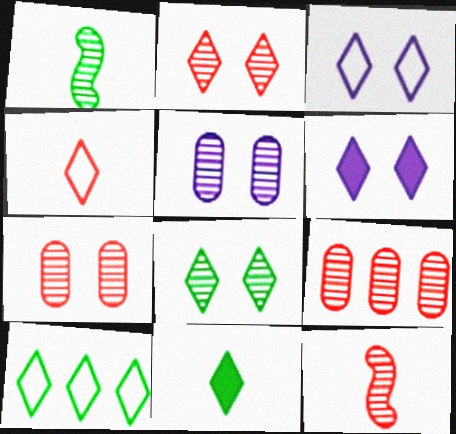[[2, 9, 12], 
[3, 4, 10], 
[8, 10, 11]]